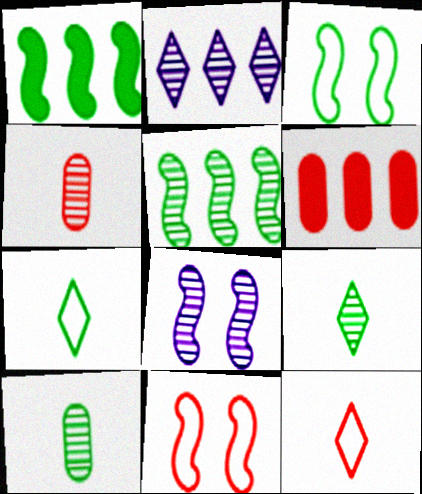[[6, 7, 8]]